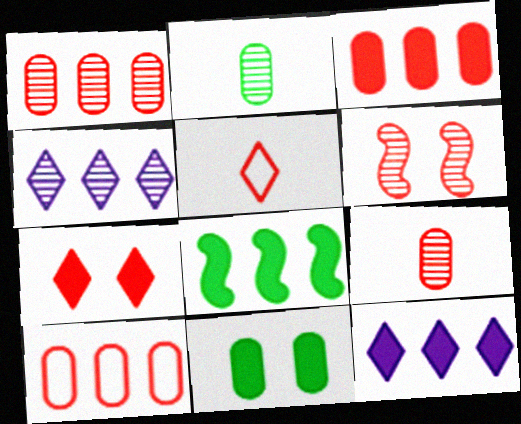[[1, 3, 10], 
[2, 4, 6], 
[3, 5, 6], 
[3, 8, 12], 
[4, 8, 10]]